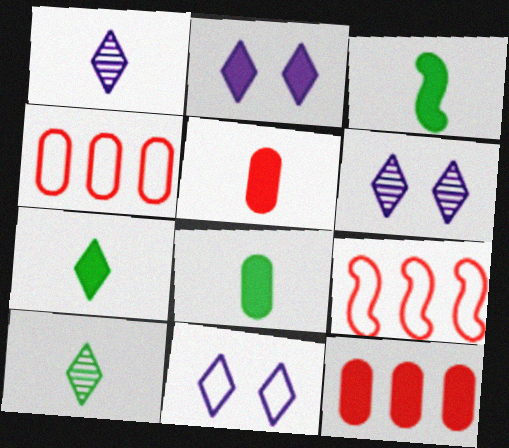[[2, 3, 12], 
[2, 6, 11], 
[3, 4, 6], 
[3, 7, 8], 
[6, 8, 9]]